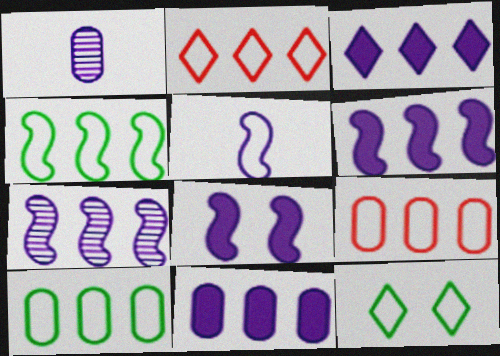[[3, 6, 11], 
[5, 7, 8], 
[5, 9, 12]]